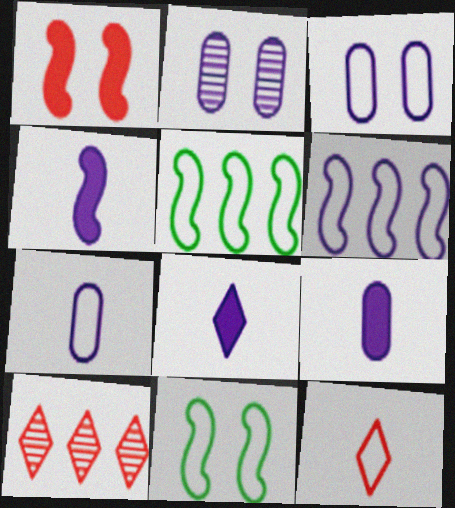[[2, 6, 8], 
[3, 5, 12], 
[4, 8, 9], 
[9, 10, 11]]